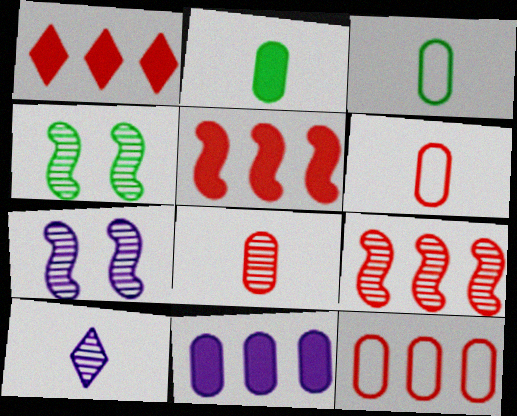[[1, 3, 7], 
[1, 9, 12]]